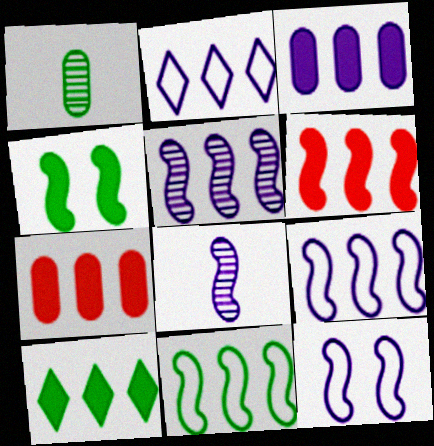[[2, 3, 5], 
[3, 6, 10], 
[5, 6, 11]]